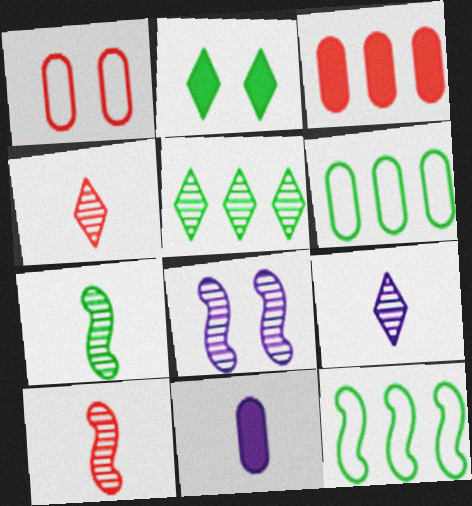[[1, 2, 8], 
[2, 6, 7]]